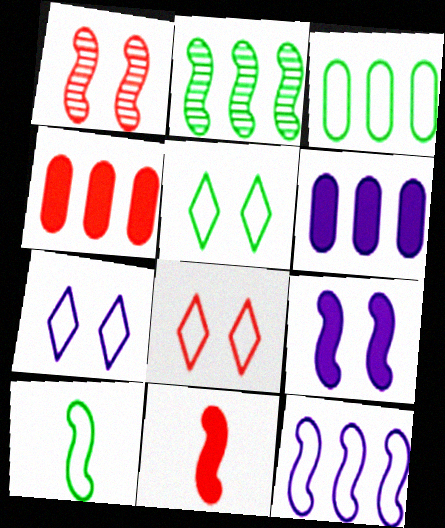[[3, 5, 10], 
[5, 7, 8]]